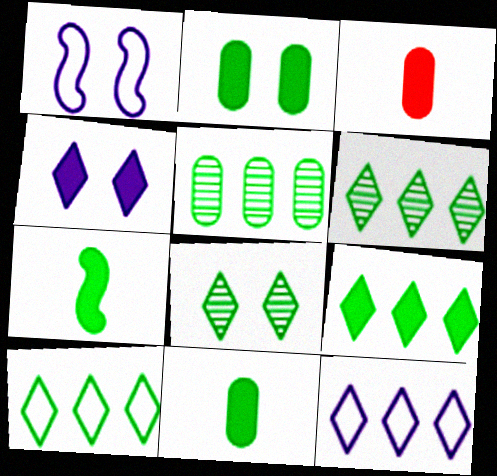[[1, 3, 6], 
[2, 7, 9], 
[6, 9, 10]]